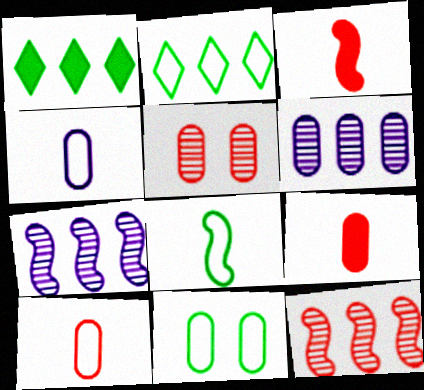[[2, 8, 11], 
[6, 9, 11]]